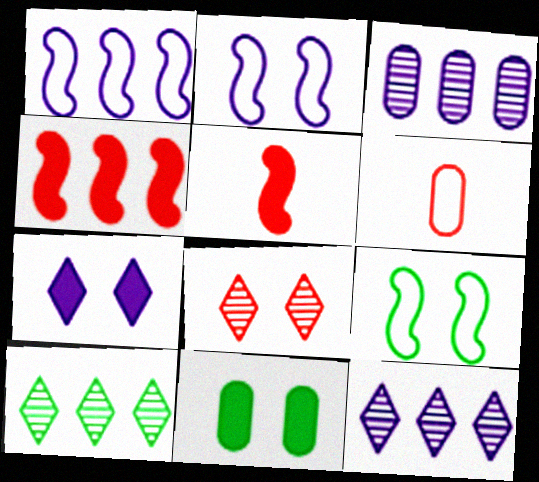[[2, 8, 11], 
[3, 6, 11], 
[4, 6, 8]]